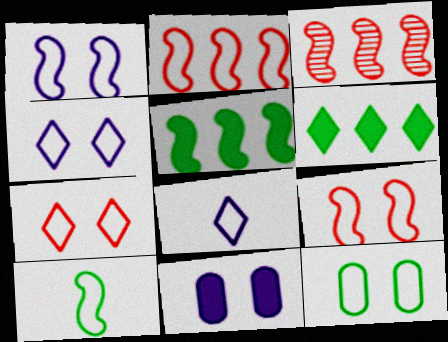[[1, 2, 10], 
[1, 7, 12], 
[2, 8, 12], 
[4, 9, 12]]